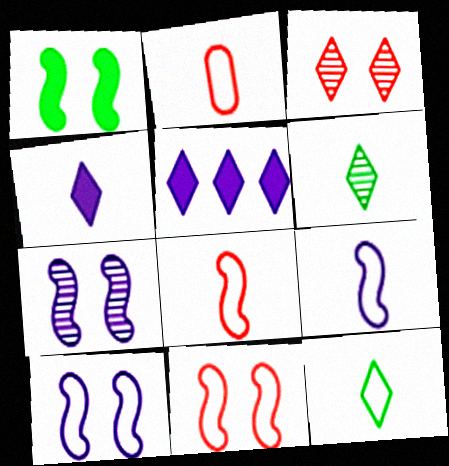[[1, 7, 11], 
[2, 9, 12], 
[3, 5, 12]]